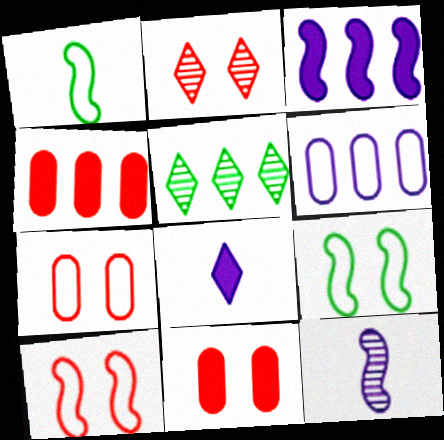[[2, 10, 11]]